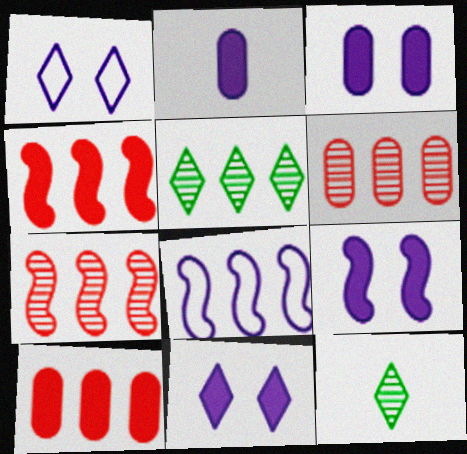[[3, 9, 11], 
[5, 8, 10]]